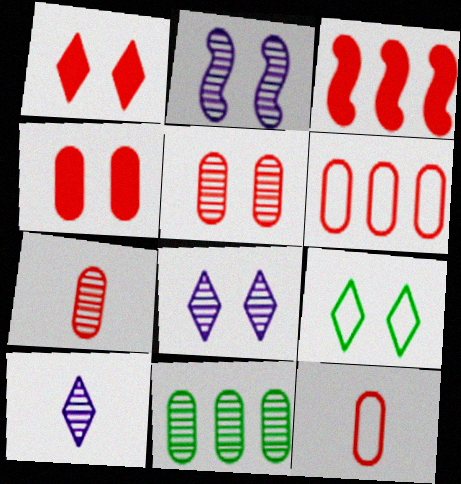[[1, 8, 9], 
[2, 4, 9], 
[4, 6, 7]]